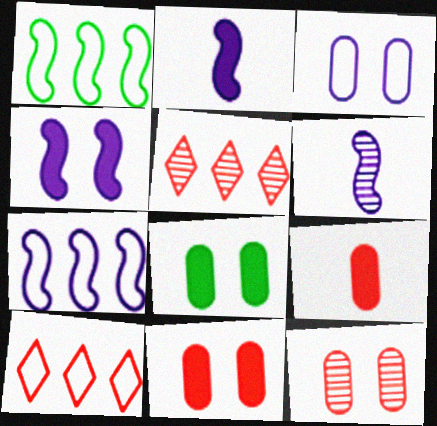[[3, 8, 12], 
[4, 6, 7], 
[6, 8, 10]]